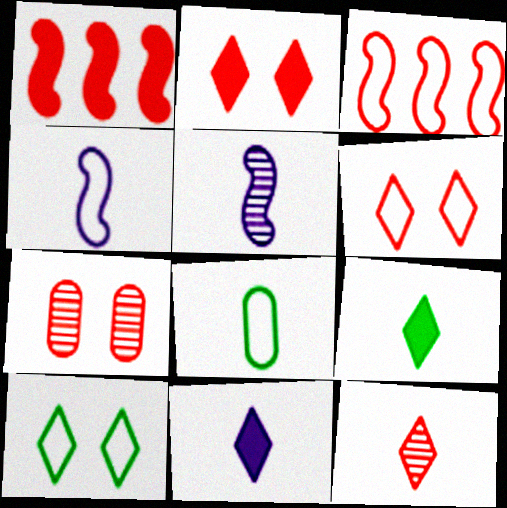[]